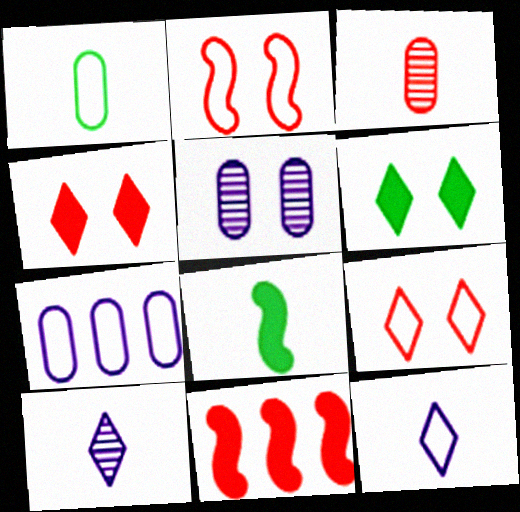[[2, 5, 6], 
[3, 8, 12], 
[3, 9, 11]]